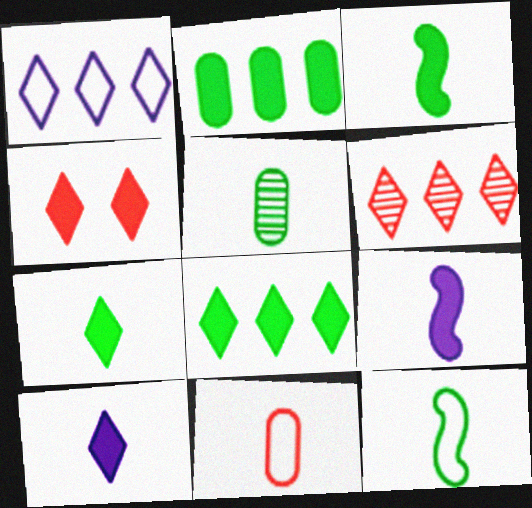[[1, 6, 8], 
[2, 4, 9], 
[4, 8, 10], 
[5, 7, 12]]